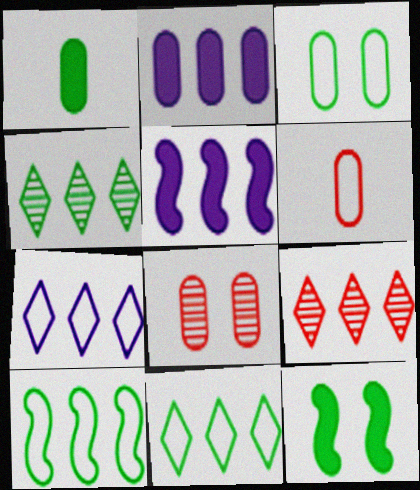[[2, 9, 10]]